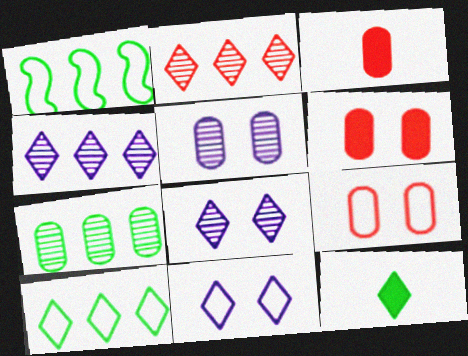[[1, 3, 8], 
[2, 11, 12]]